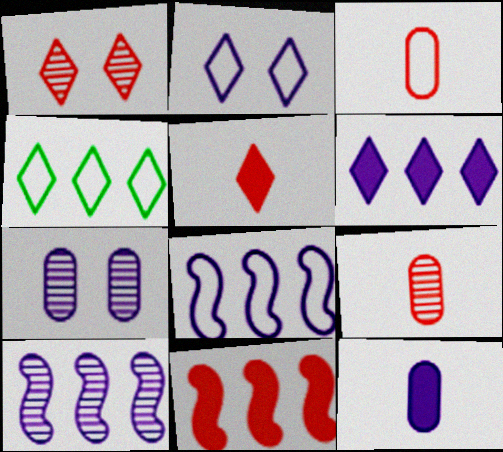[[1, 3, 11], 
[2, 10, 12]]